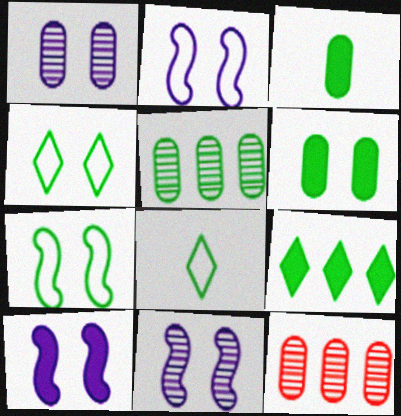[[2, 10, 11], 
[8, 10, 12]]